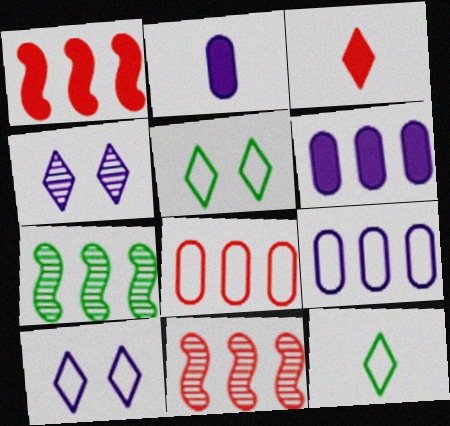[[2, 5, 11]]